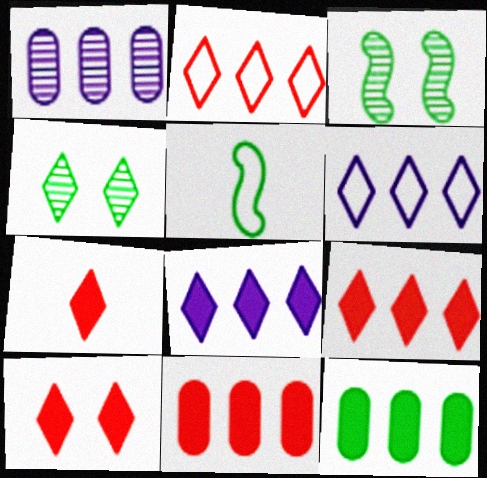[[1, 5, 10], 
[4, 5, 12], 
[4, 6, 7], 
[7, 9, 10]]